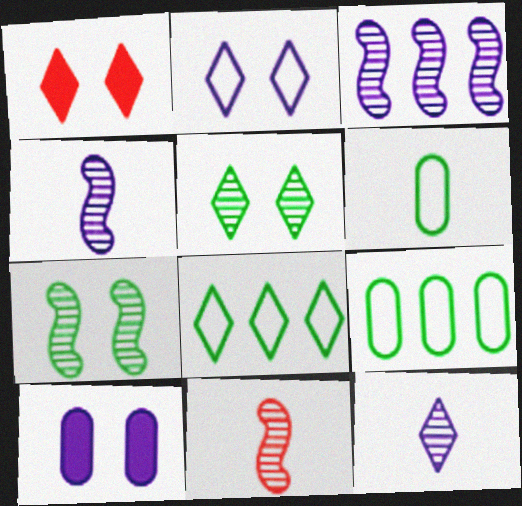[[1, 2, 5], 
[1, 3, 6], 
[1, 4, 9], 
[1, 8, 12], 
[3, 7, 11], 
[8, 10, 11]]